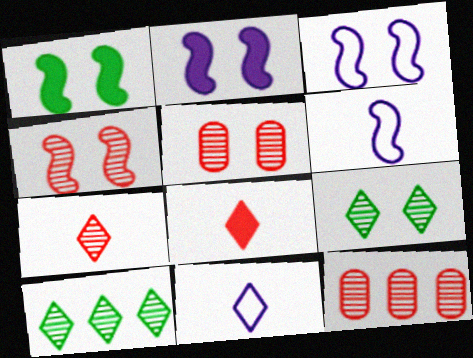[[1, 3, 4], 
[1, 11, 12], 
[4, 7, 12]]